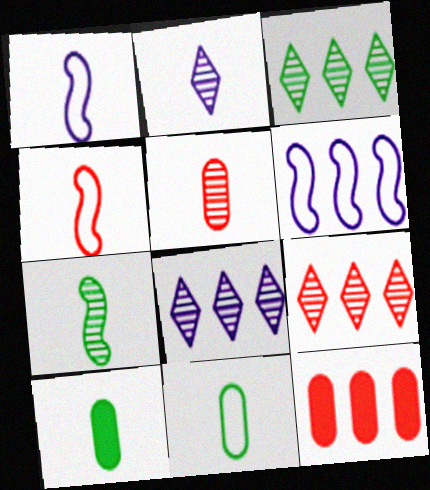[[2, 4, 10], 
[2, 5, 7], 
[3, 6, 12], 
[3, 8, 9]]